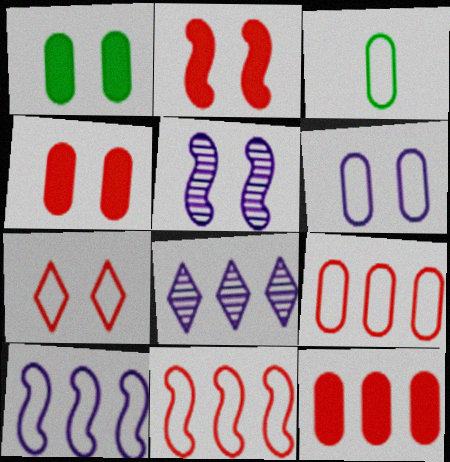[[1, 5, 7], 
[2, 3, 8], 
[3, 6, 9], 
[3, 7, 10]]